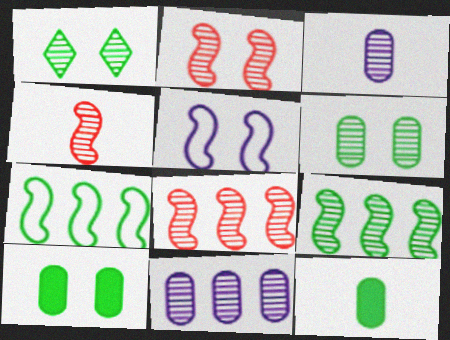[[1, 3, 8], 
[1, 4, 11], 
[1, 7, 12], 
[2, 4, 8]]